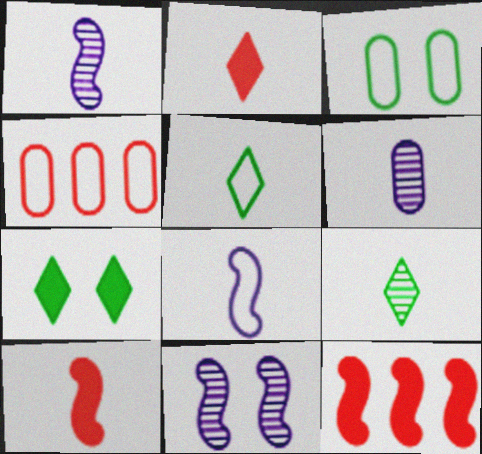[[1, 4, 7], 
[5, 6, 10]]